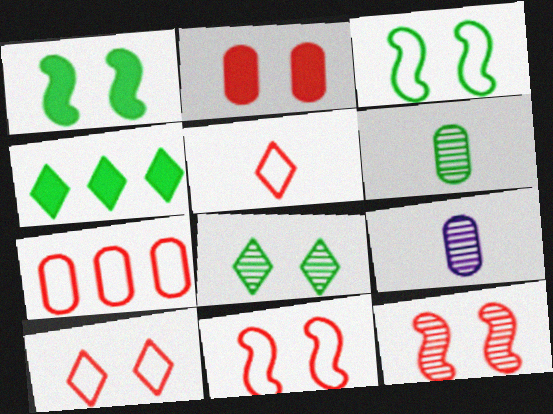[[2, 10, 12], 
[3, 4, 6], 
[4, 9, 11], 
[5, 7, 11]]